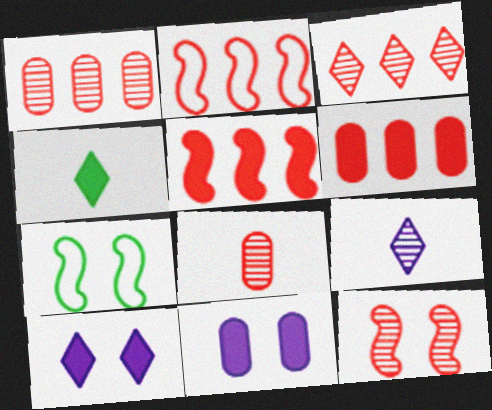[[2, 3, 6], 
[3, 8, 12], 
[4, 5, 11], 
[6, 7, 9]]